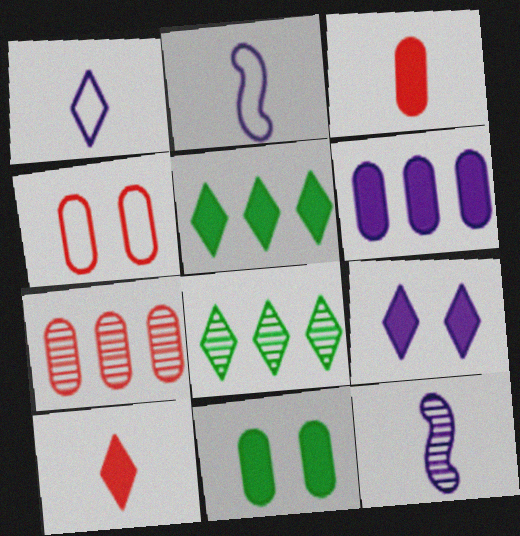[[3, 4, 7], 
[3, 6, 11], 
[4, 5, 12], 
[5, 9, 10]]